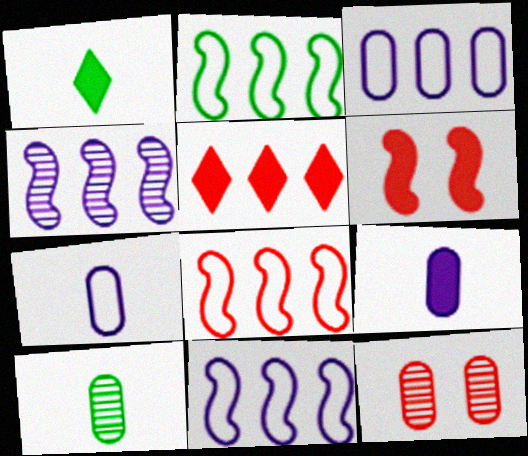[[1, 11, 12], 
[2, 8, 11]]